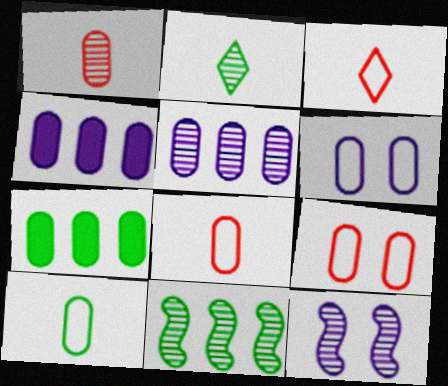[[1, 6, 7], 
[3, 7, 12]]